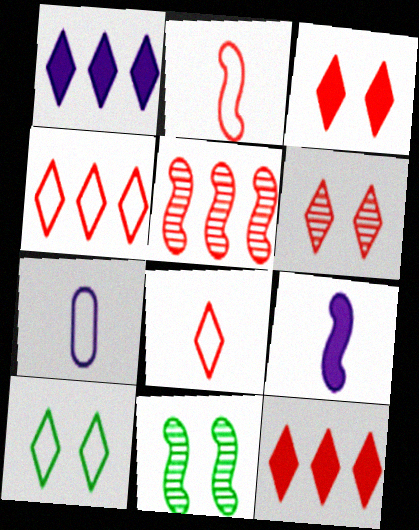[[6, 8, 12], 
[7, 11, 12]]